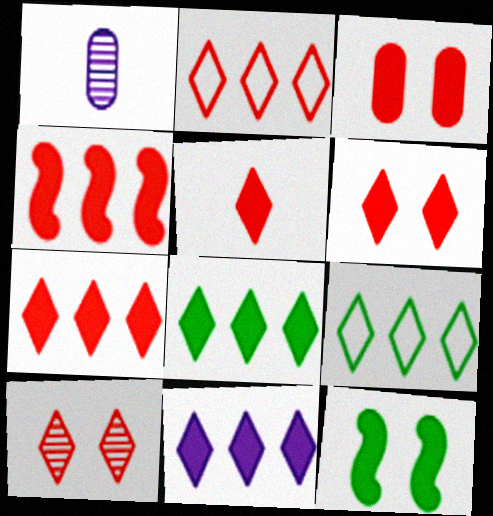[[1, 2, 12], 
[2, 5, 10], 
[3, 4, 5], 
[5, 6, 7], 
[7, 8, 11]]